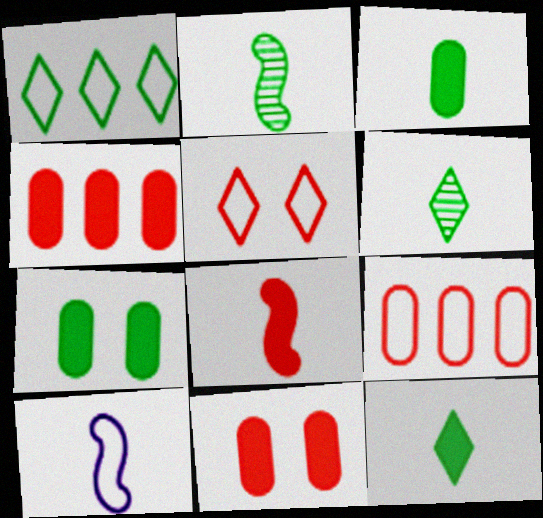[[1, 2, 7], 
[2, 8, 10]]